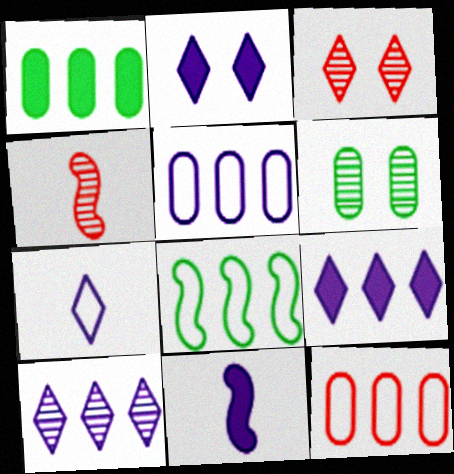[[2, 7, 10], 
[4, 6, 10]]